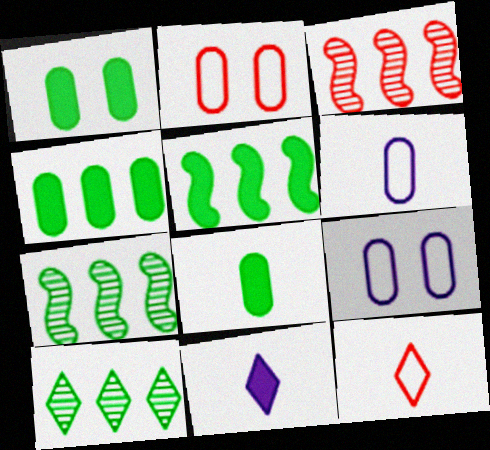[[1, 4, 8], 
[2, 7, 11]]